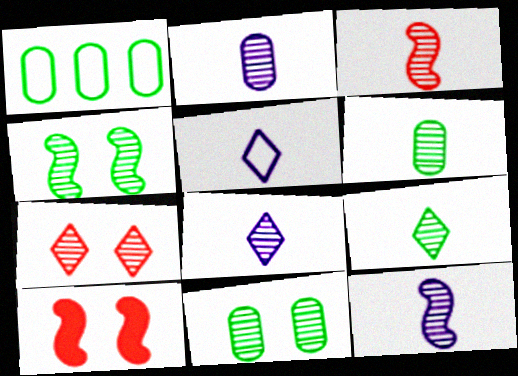[[1, 8, 10], 
[2, 3, 9], 
[2, 8, 12], 
[3, 6, 8]]